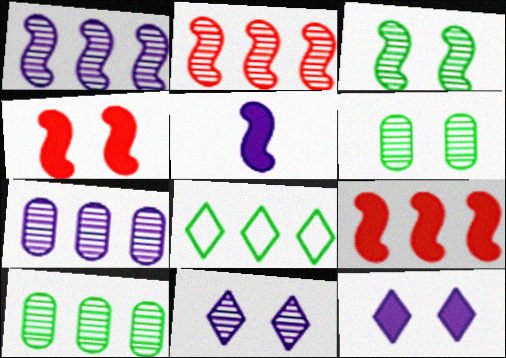[[7, 8, 9]]